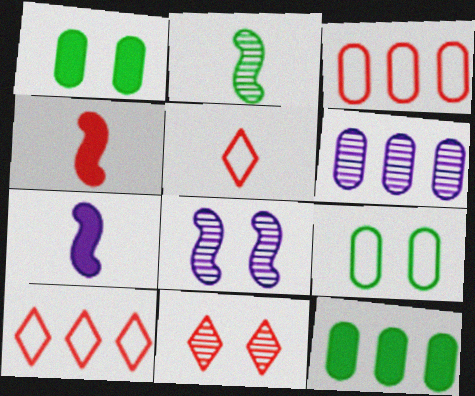[[2, 6, 11], 
[3, 4, 11], 
[3, 6, 12], 
[5, 8, 12]]